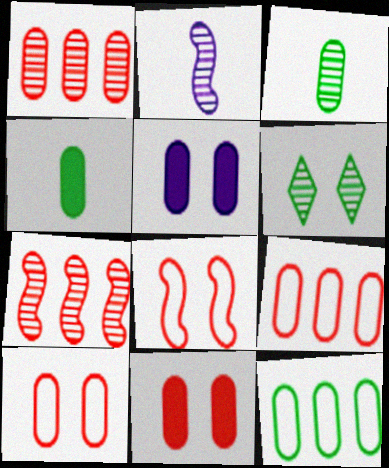[[1, 2, 6], 
[3, 5, 9], 
[5, 6, 8]]